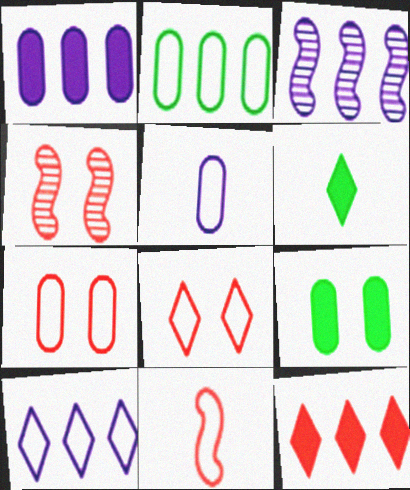[[1, 3, 10], 
[2, 3, 12], 
[2, 5, 7], 
[3, 6, 7]]